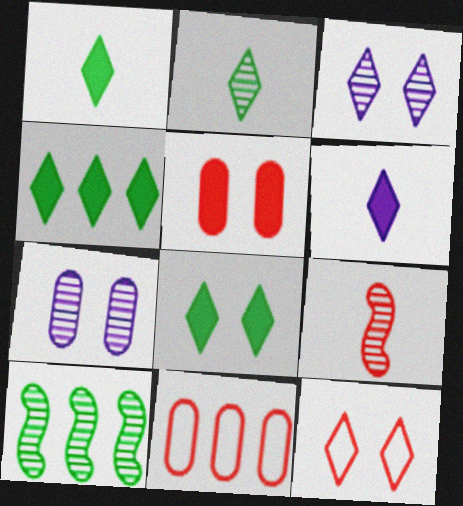[[1, 4, 8], 
[3, 8, 12]]